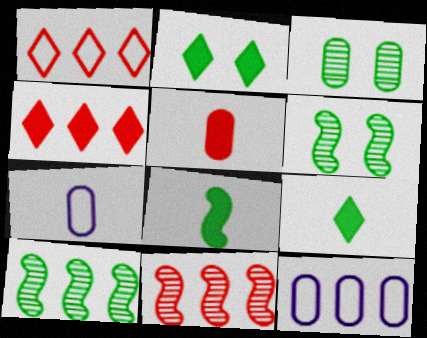[[2, 7, 11], 
[3, 5, 12], 
[4, 6, 7], 
[4, 10, 12]]